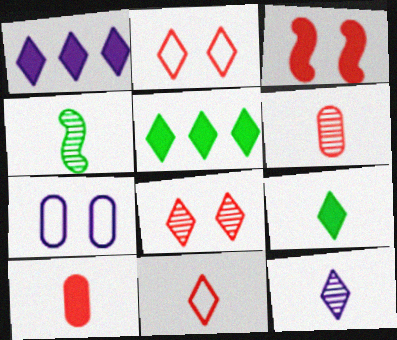[[2, 5, 12], 
[4, 6, 12], 
[9, 11, 12]]